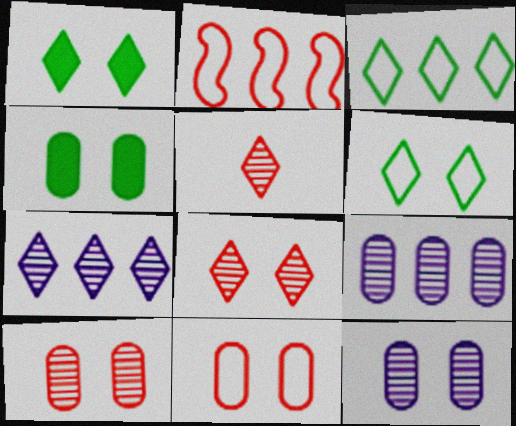[[4, 11, 12]]